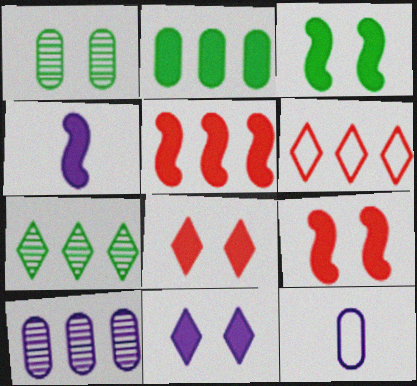[[1, 4, 6], 
[2, 4, 8], 
[3, 4, 5], 
[7, 9, 12]]